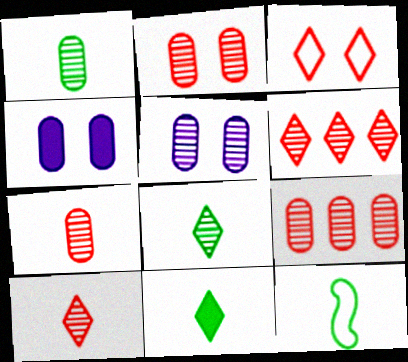[[1, 5, 9], 
[1, 11, 12], 
[2, 7, 9], 
[4, 6, 12]]